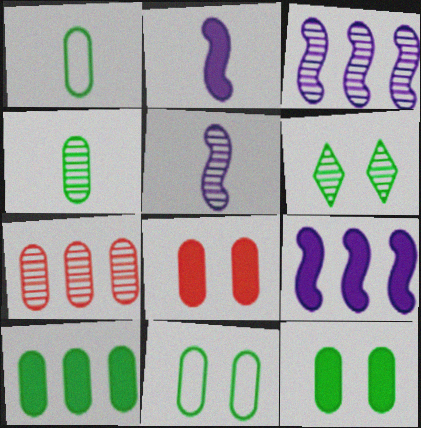[[4, 10, 11], 
[5, 6, 7]]